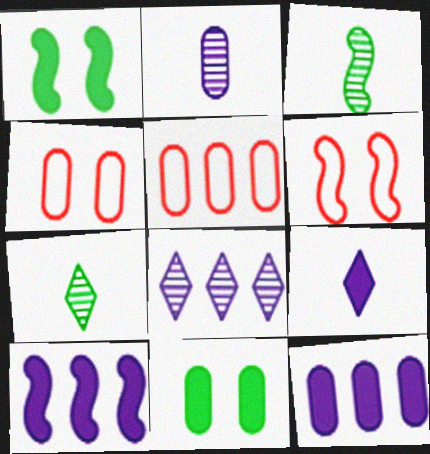[[2, 5, 11], 
[3, 6, 10], 
[4, 7, 10], 
[6, 7, 12]]